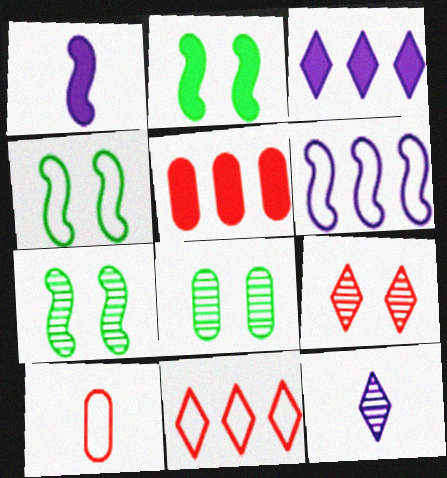[[1, 8, 11], 
[2, 4, 7], 
[3, 7, 10], 
[4, 5, 12]]